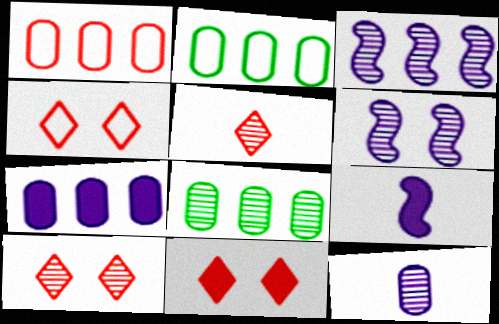[[1, 7, 8], 
[2, 9, 10], 
[4, 8, 9], 
[4, 10, 11], 
[5, 6, 8]]